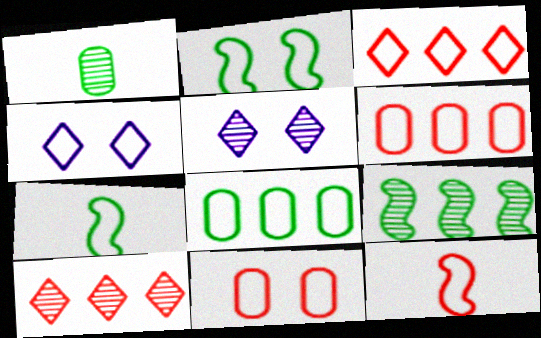[[2, 4, 11], 
[3, 11, 12], 
[4, 6, 7], 
[4, 8, 12]]